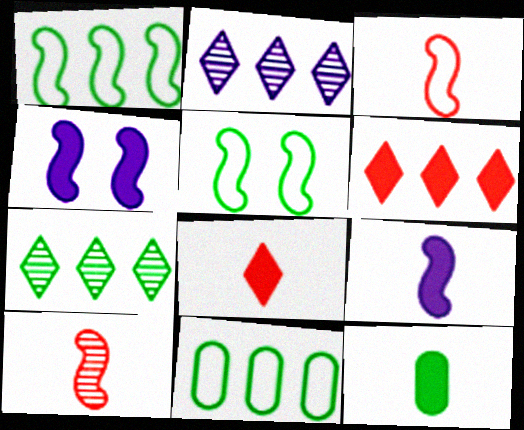[[1, 4, 10], 
[4, 6, 12], 
[5, 7, 12], 
[8, 9, 12]]